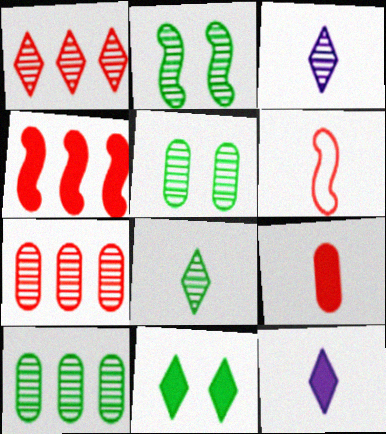[[2, 3, 7], 
[2, 8, 10]]